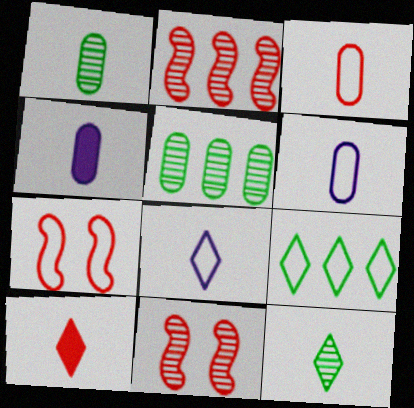[[1, 3, 4], 
[4, 9, 11], 
[6, 7, 9], 
[8, 10, 12]]